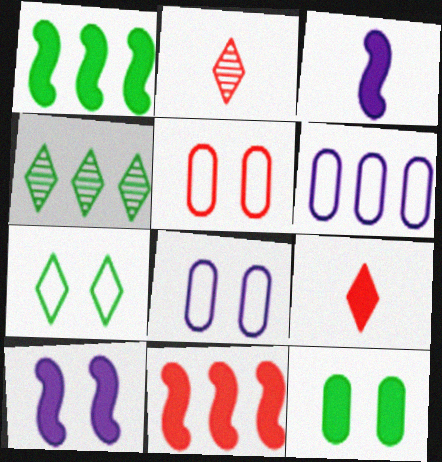[[1, 2, 8], 
[2, 5, 11], 
[3, 4, 5], 
[4, 6, 11]]